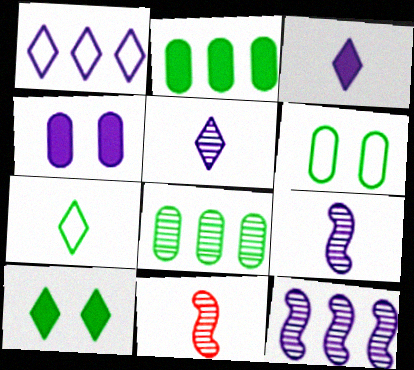[[1, 4, 9]]